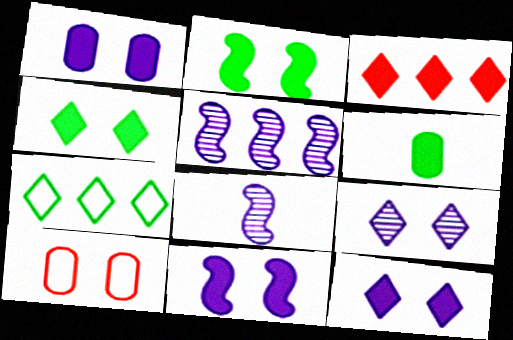[[1, 11, 12], 
[2, 9, 10], 
[3, 6, 11]]